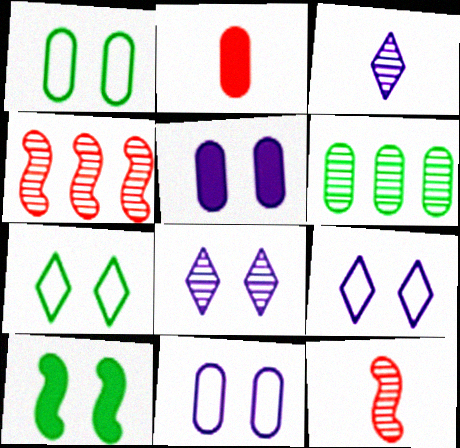[[2, 6, 11], 
[6, 8, 12]]